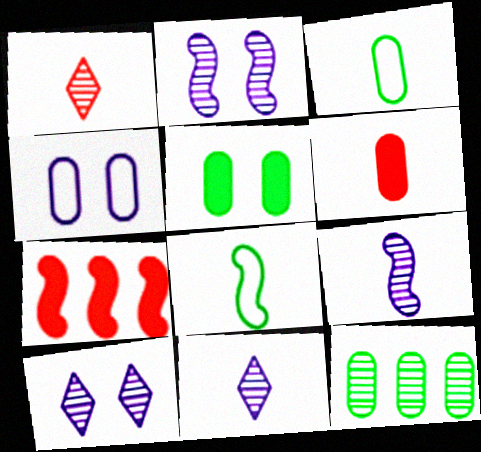[[1, 2, 12], 
[2, 7, 8], 
[3, 5, 12], 
[3, 7, 10], 
[4, 6, 12], 
[6, 8, 11]]